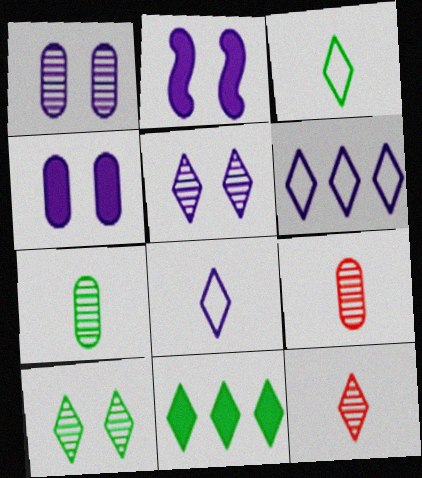[[3, 10, 11]]